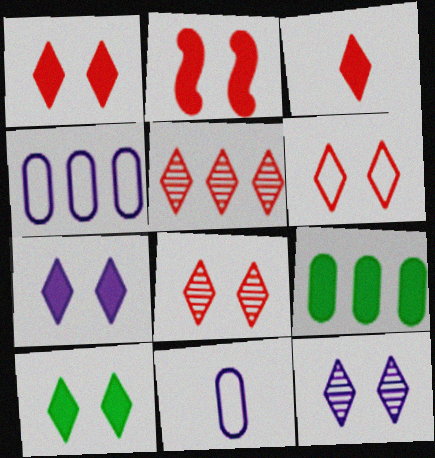[[1, 6, 8], 
[1, 7, 10], 
[3, 5, 6], 
[6, 10, 12]]